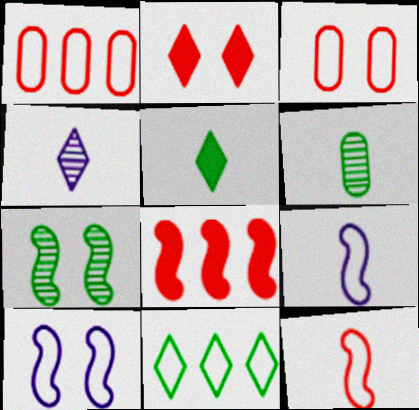[[2, 4, 11], 
[3, 9, 11], 
[7, 8, 9]]